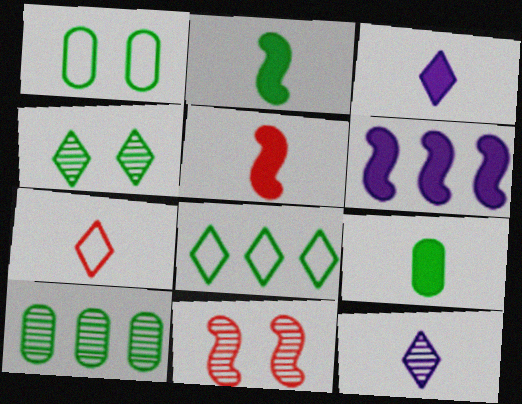[[1, 9, 10], 
[3, 5, 9], 
[10, 11, 12]]